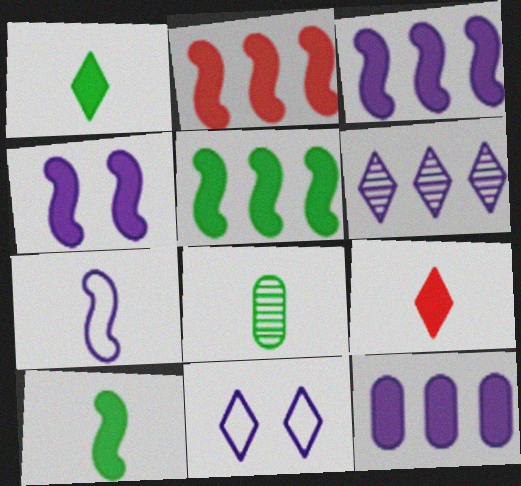[[2, 3, 5], 
[2, 4, 10], 
[2, 8, 11], 
[7, 8, 9]]